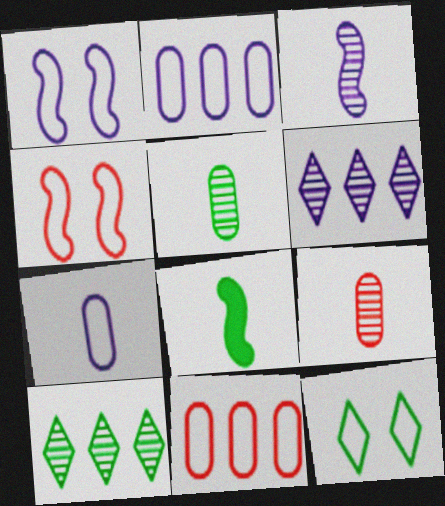[]